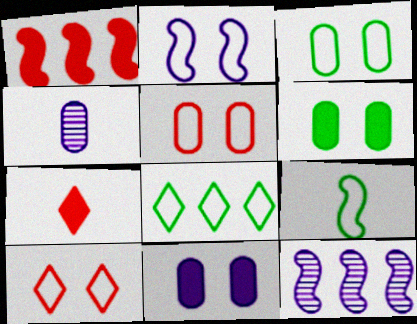[[2, 3, 10], 
[3, 7, 12], 
[3, 8, 9], 
[4, 7, 9]]